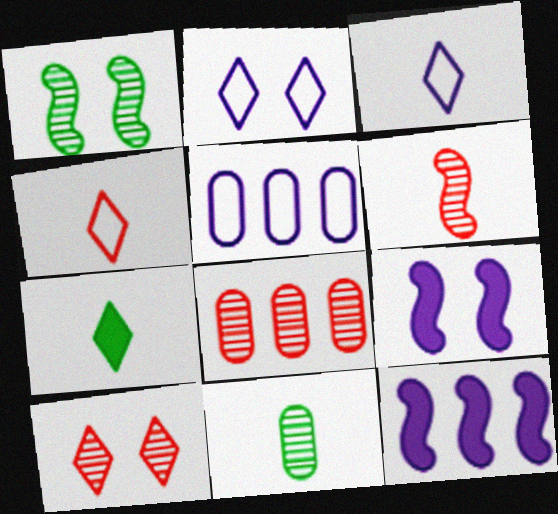[[6, 8, 10]]